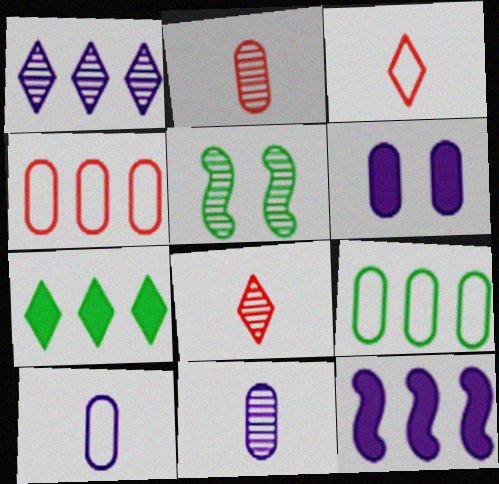[[1, 2, 5], 
[2, 6, 9]]